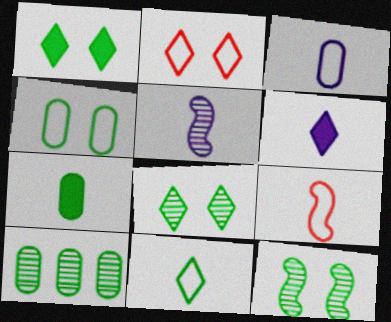[[1, 4, 12], 
[3, 5, 6], 
[3, 9, 11], 
[4, 7, 10]]